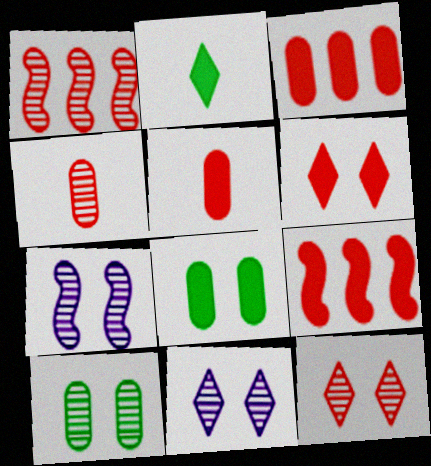[[1, 4, 12], 
[5, 6, 9], 
[7, 10, 12]]